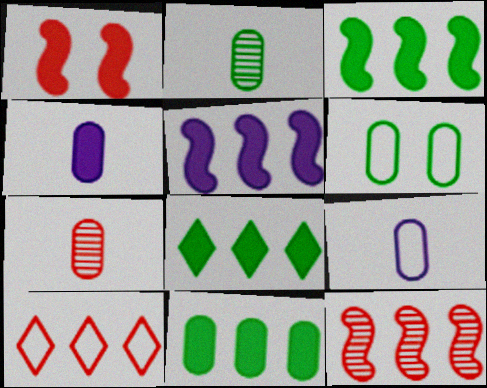[[1, 4, 8], 
[1, 7, 10], 
[2, 6, 11], 
[3, 8, 11]]